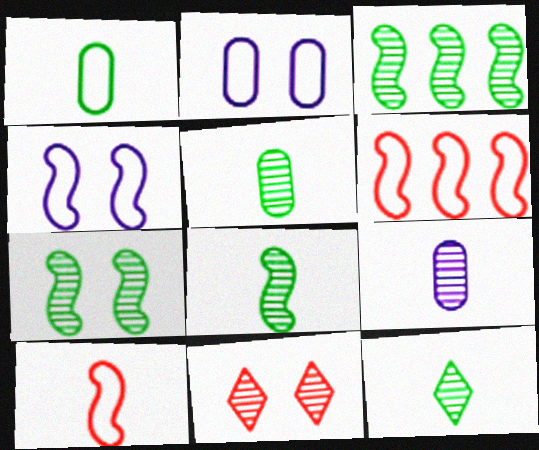[[3, 7, 8], 
[3, 9, 11], 
[5, 8, 12]]